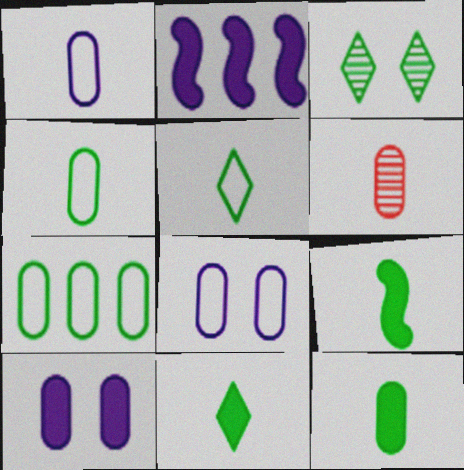[[1, 6, 12], 
[3, 7, 9], 
[6, 7, 10], 
[9, 11, 12]]